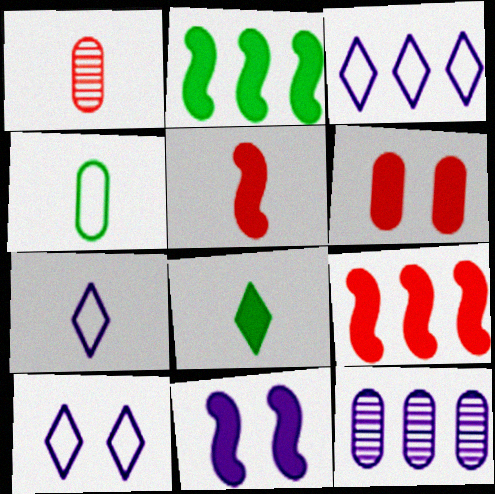[[1, 2, 10], 
[2, 5, 11], 
[3, 7, 10], 
[4, 6, 12], 
[7, 11, 12]]